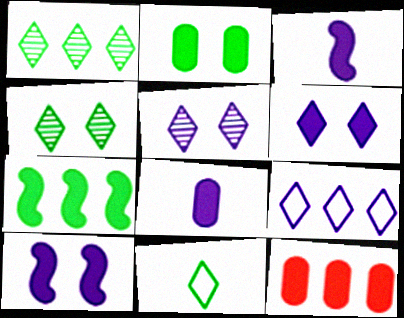[[2, 8, 12]]